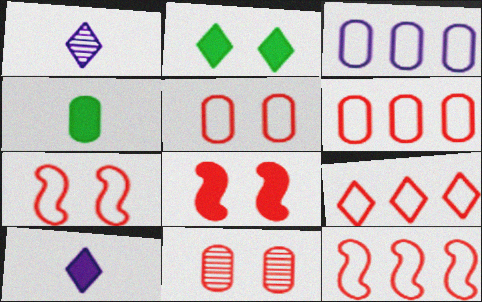[[1, 2, 9], 
[3, 4, 11], 
[6, 9, 12]]